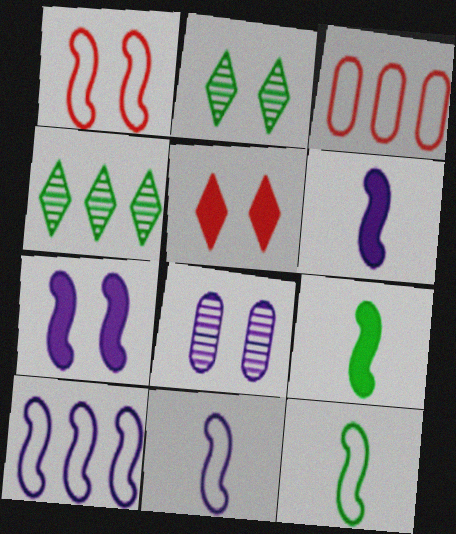[[1, 10, 12], 
[2, 3, 6]]